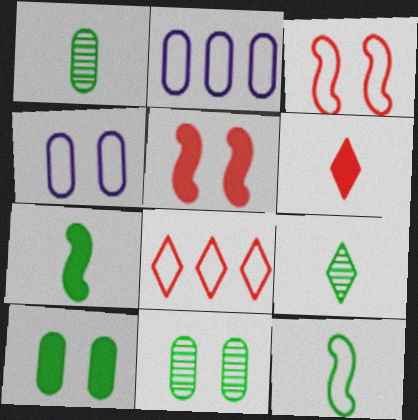[[2, 5, 9], 
[4, 8, 12]]